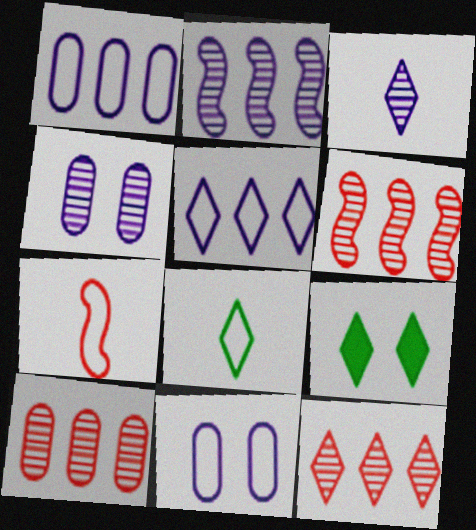[[2, 3, 4], 
[6, 10, 12]]